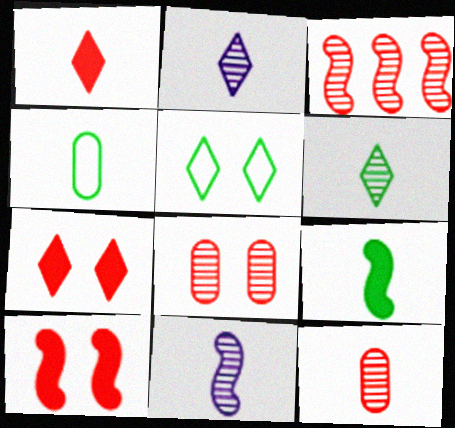[[1, 4, 11], 
[4, 6, 9], 
[6, 11, 12]]